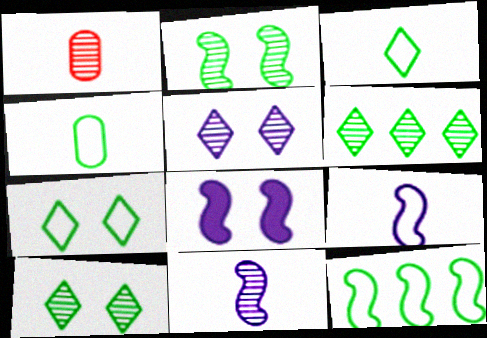[[4, 7, 12]]